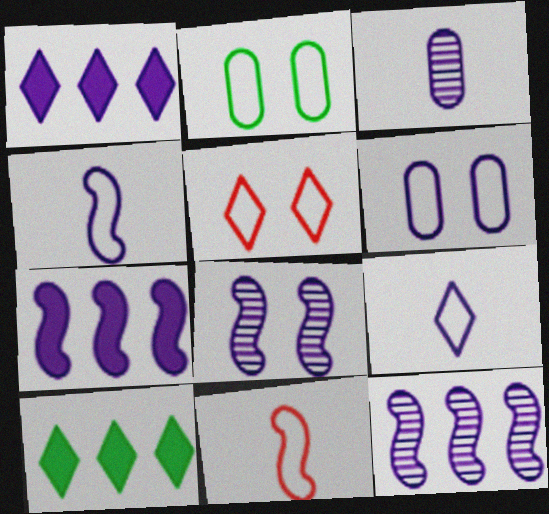[[4, 7, 8]]